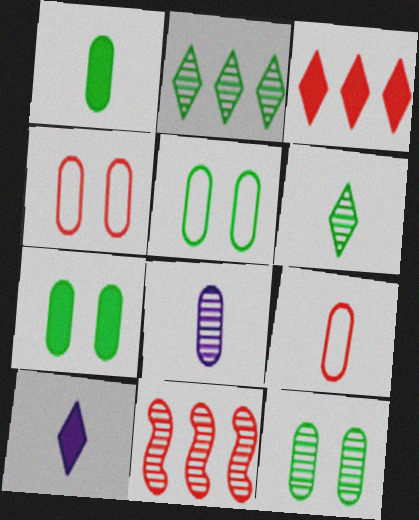[[1, 8, 9], 
[5, 7, 12], 
[5, 10, 11]]